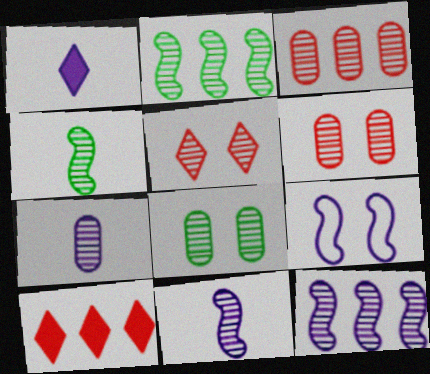[[2, 5, 7], 
[3, 7, 8]]